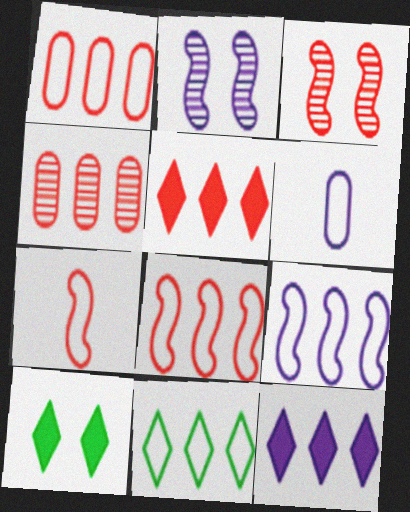[[1, 9, 11], 
[2, 6, 12], 
[4, 5, 8]]